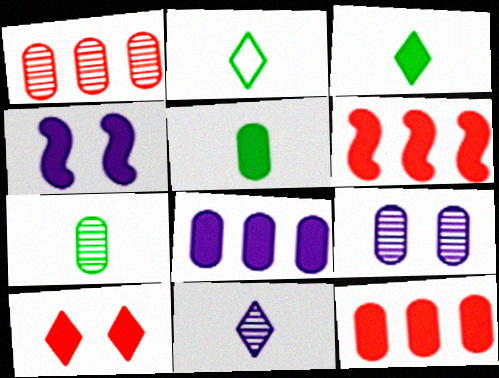[[1, 2, 4], 
[1, 7, 9], 
[2, 6, 9], 
[3, 4, 12]]